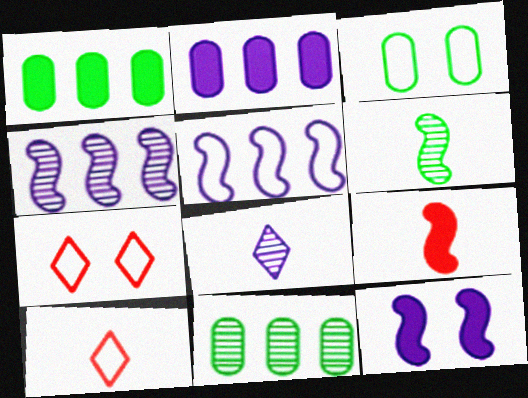[[2, 6, 7], 
[3, 5, 10], 
[10, 11, 12]]